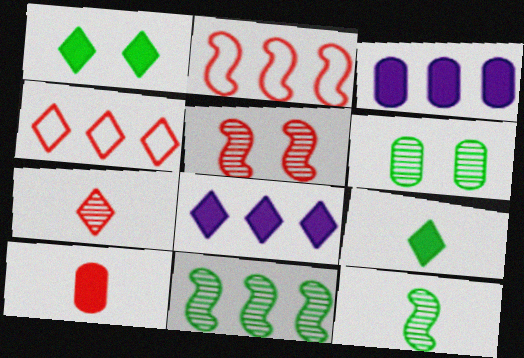[[3, 4, 11], 
[4, 5, 10]]